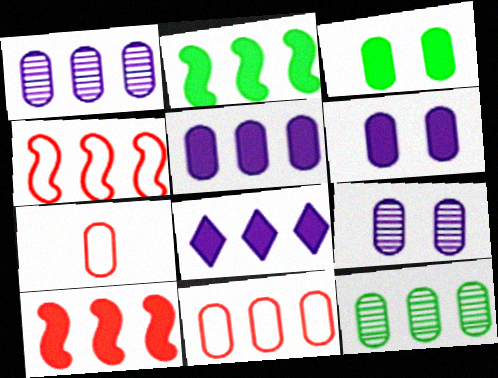[[1, 3, 7], 
[4, 8, 12], 
[5, 11, 12], 
[6, 7, 12]]